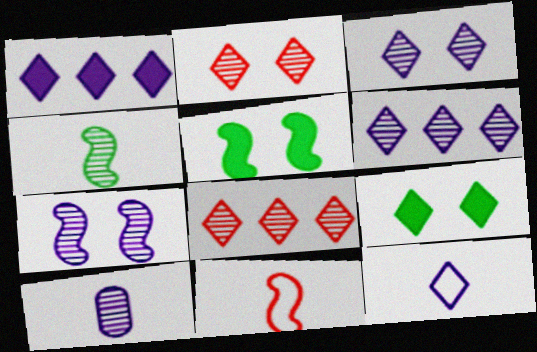[[1, 3, 12], 
[6, 7, 10], 
[8, 9, 12]]